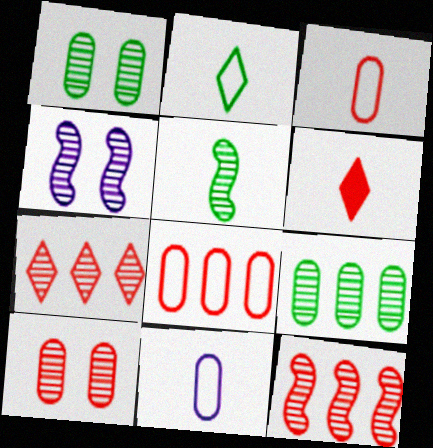[[4, 5, 12], 
[5, 6, 11]]